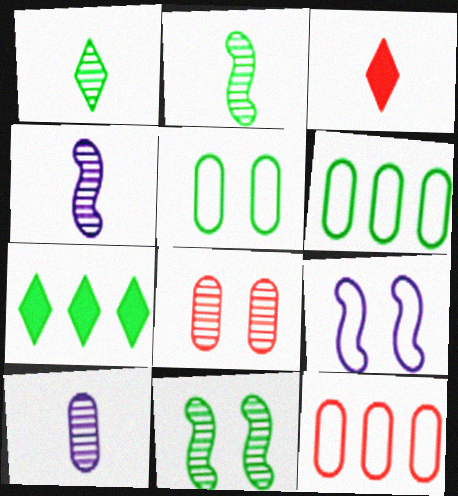[[2, 5, 7]]